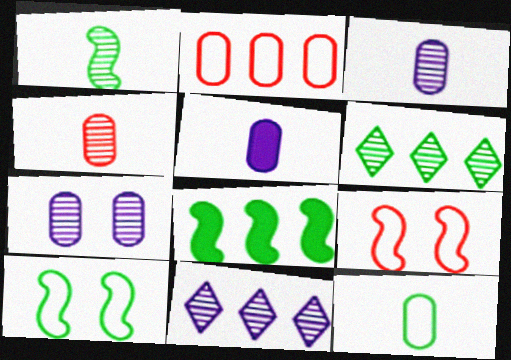[[1, 8, 10], 
[2, 8, 11], 
[4, 5, 12], 
[5, 6, 9]]